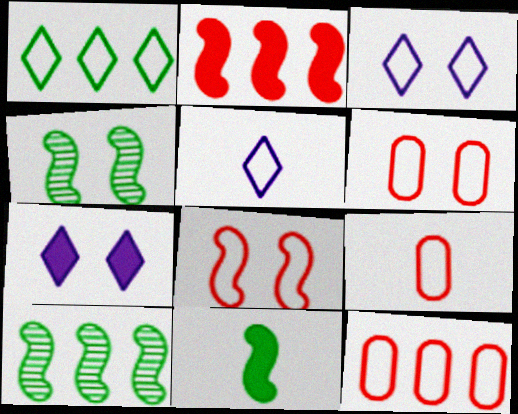[[4, 6, 7], 
[6, 9, 12], 
[7, 9, 10]]